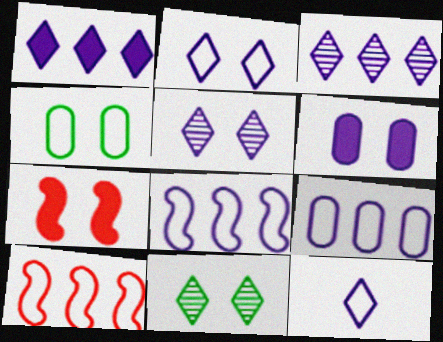[[1, 5, 12], 
[4, 5, 7], 
[4, 10, 12]]